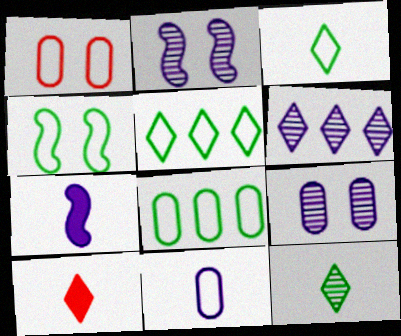[[1, 8, 11], 
[2, 8, 10], 
[3, 4, 8]]